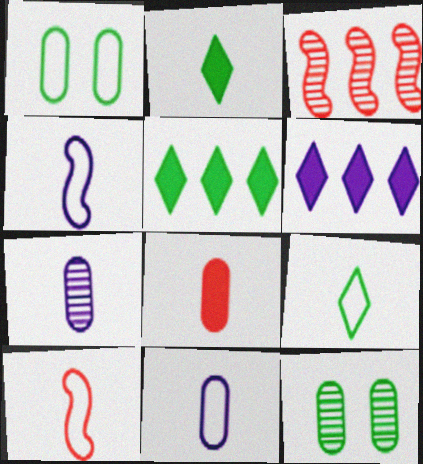[[2, 7, 10], 
[6, 10, 12], 
[9, 10, 11]]